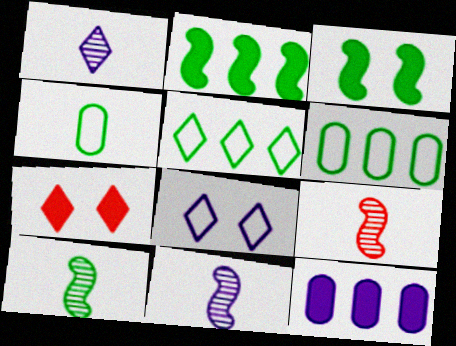[[1, 5, 7], 
[6, 7, 11], 
[8, 11, 12], 
[9, 10, 11]]